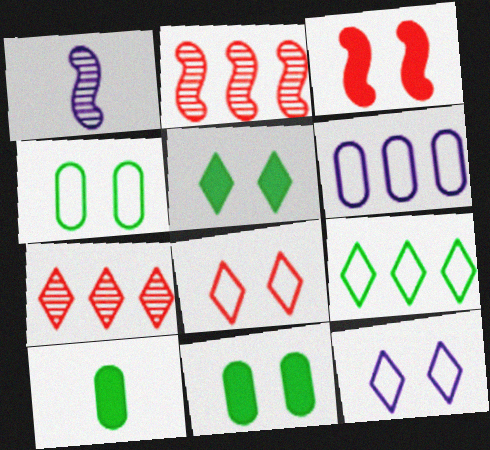[[2, 10, 12]]